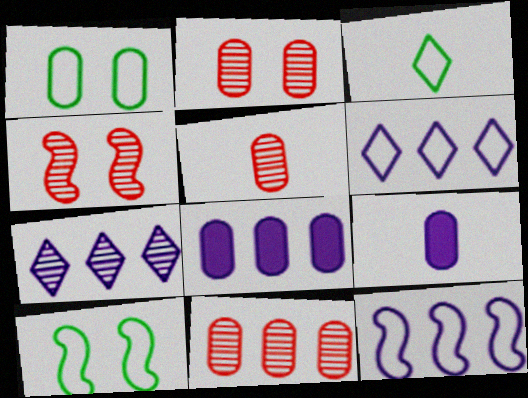[[1, 5, 8], 
[1, 9, 11], 
[2, 5, 11], 
[3, 4, 8], 
[7, 8, 12]]